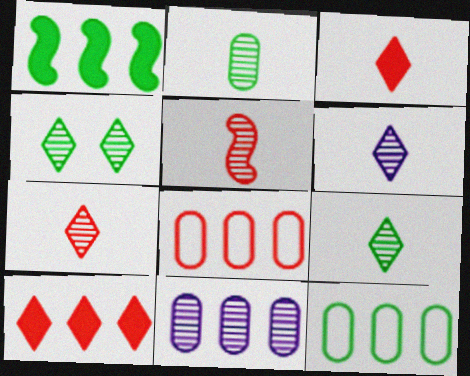[[2, 5, 6], 
[4, 5, 11], 
[6, 7, 9]]